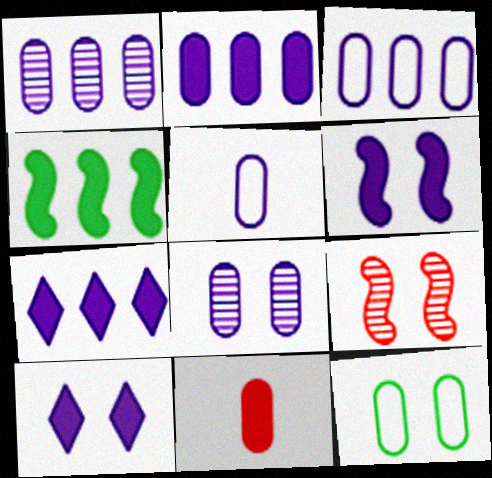[[1, 2, 3], 
[1, 11, 12], 
[2, 5, 8], 
[4, 10, 11], 
[9, 10, 12]]